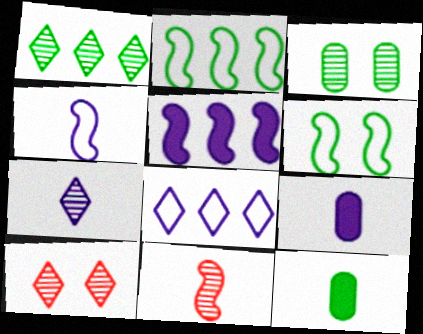[[1, 6, 12], 
[1, 7, 10], 
[2, 9, 10], 
[4, 7, 9], 
[5, 6, 11]]